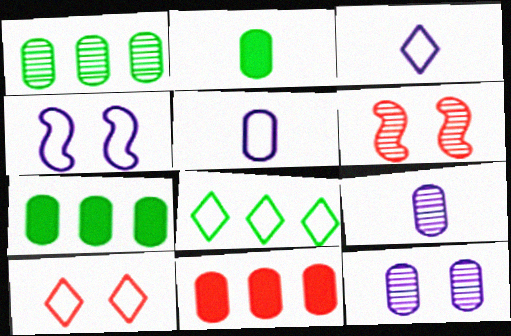[[3, 6, 7], 
[3, 8, 10]]